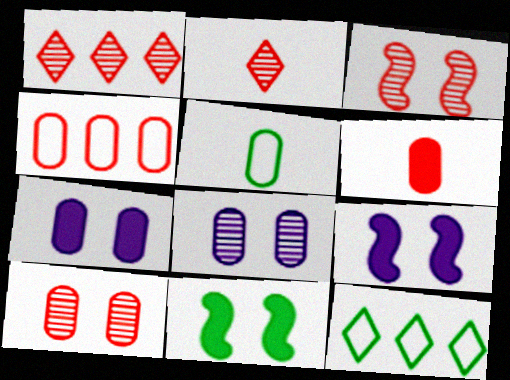[[1, 5, 9], 
[4, 6, 10]]